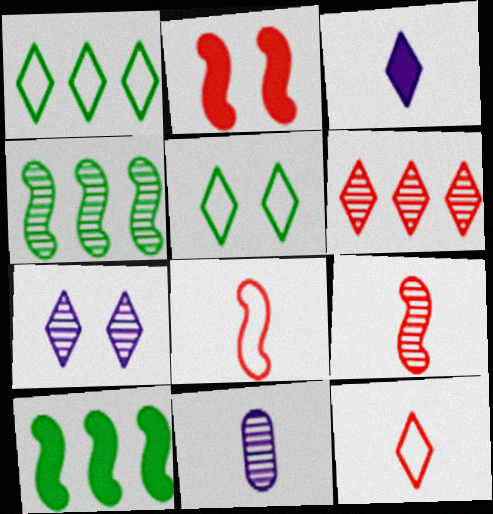[[1, 2, 11], 
[3, 5, 6]]